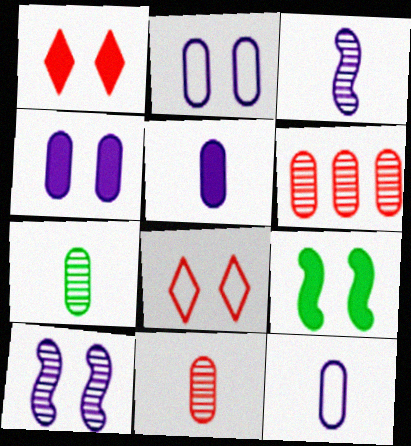[[1, 4, 9]]